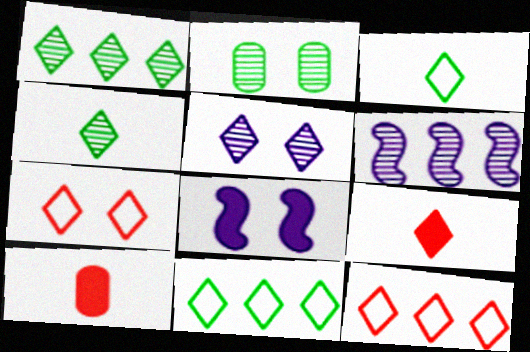[[2, 7, 8], 
[5, 9, 11]]